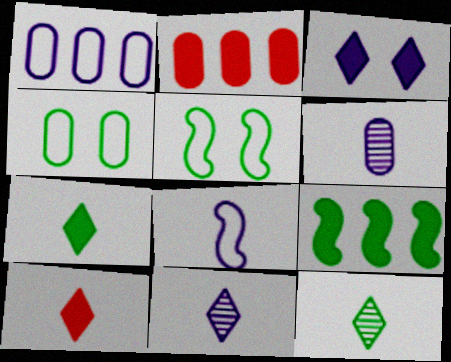[[2, 4, 6], 
[2, 5, 11], 
[4, 9, 12]]